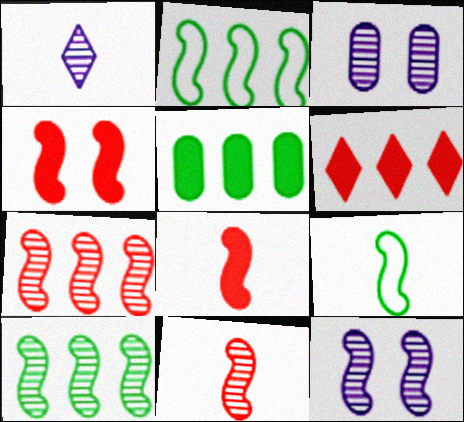[[2, 8, 12], 
[3, 6, 9], 
[10, 11, 12]]